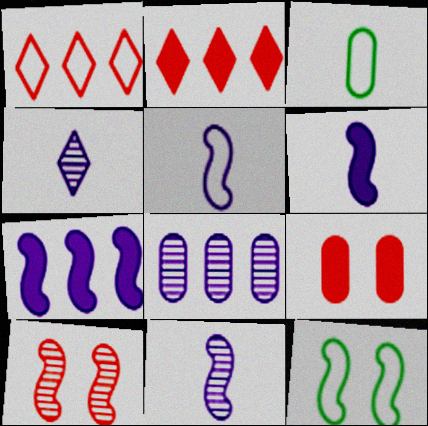[[3, 8, 9], 
[5, 6, 11]]